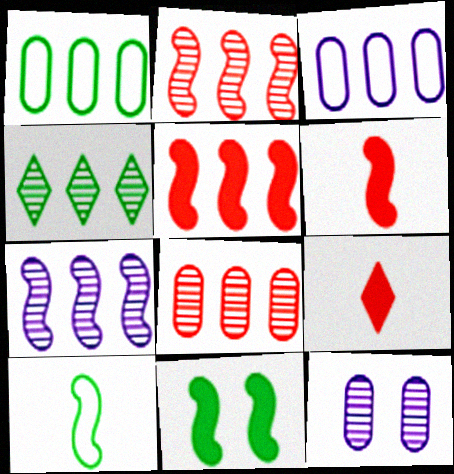[[3, 4, 5], 
[4, 7, 8]]